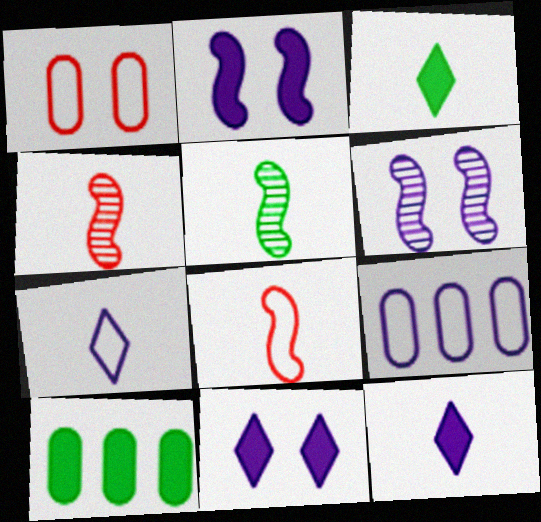[[6, 9, 12]]